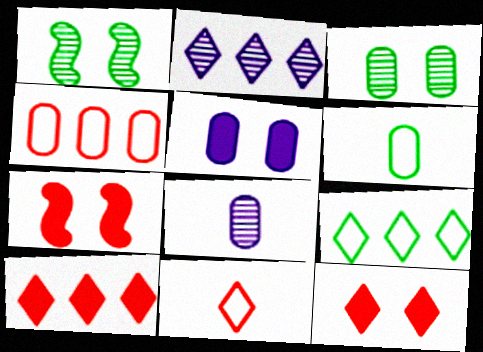[[2, 6, 7], 
[2, 9, 10], 
[7, 8, 9]]